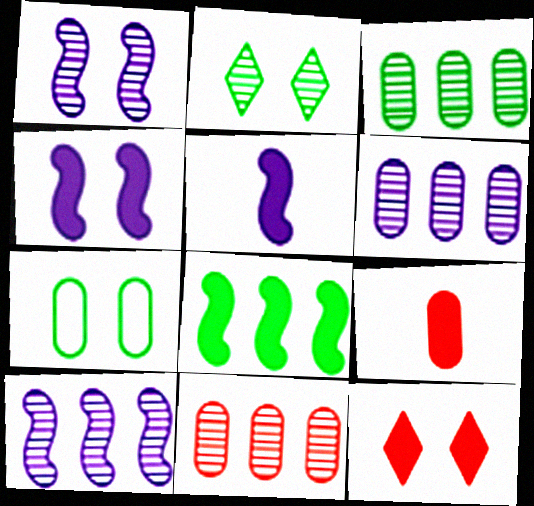[[1, 7, 12], 
[3, 6, 11], 
[6, 7, 9]]